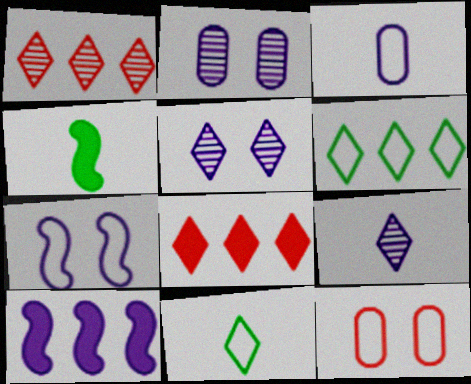[[3, 5, 10], 
[5, 8, 11]]